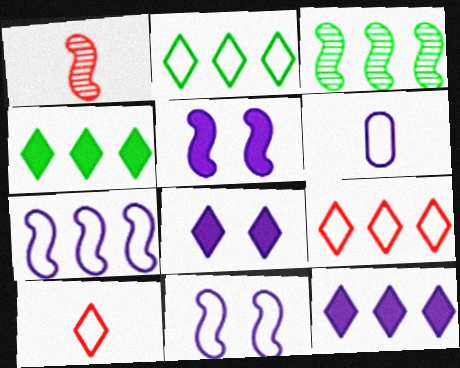[]